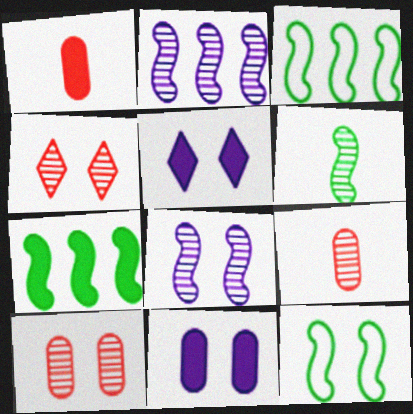[[1, 5, 7], 
[3, 5, 9], 
[4, 11, 12], 
[5, 10, 12], 
[6, 7, 12]]